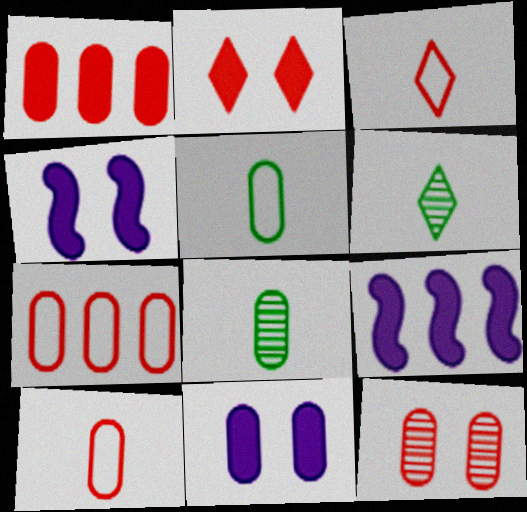[[1, 10, 12], 
[4, 6, 7], 
[7, 8, 11]]